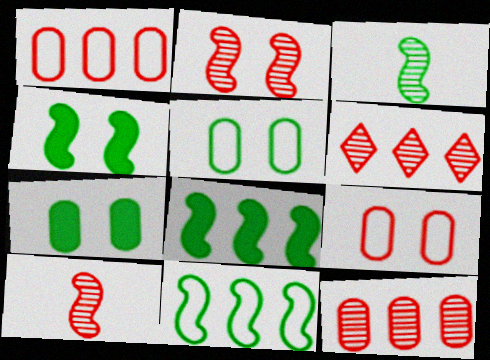[[3, 4, 11]]